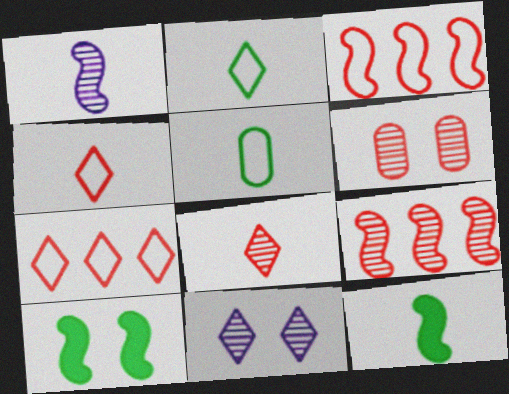[[1, 3, 10], 
[6, 8, 9]]